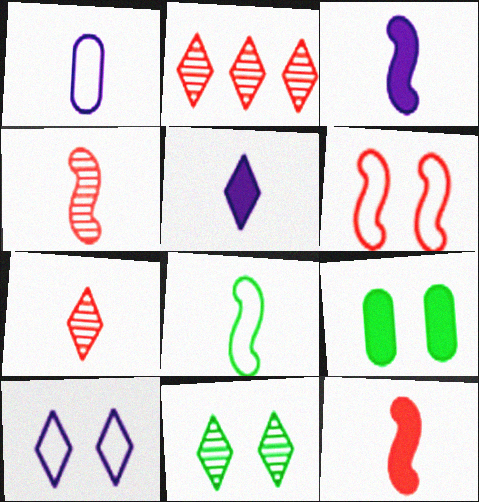[[3, 4, 8]]